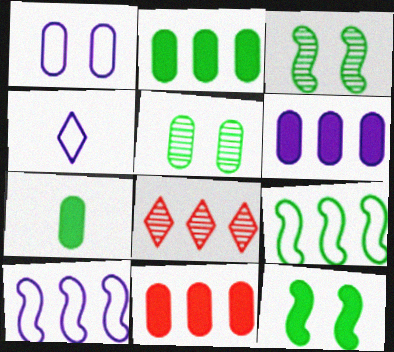[[1, 4, 10], 
[2, 6, 11], 
[2, 8, 10], 
[3, 4, 11], 
[6, 8, 9]]